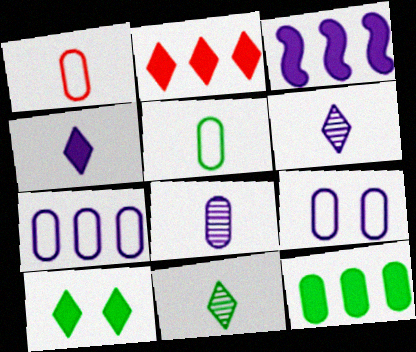[[2, 3, 12], 
[2, 4, 10], 
[3, 6, 9]]